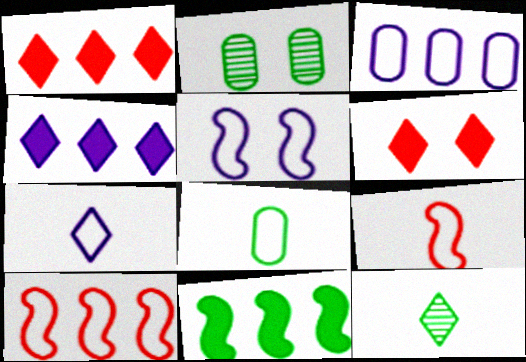[[2, 4, 9], 
[2, 5, 6], 
[3, 5, 7], 
[7, 8, 9]]